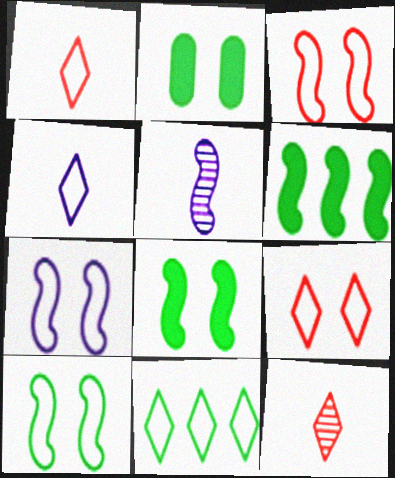[[3, 5, 6], 
[3, 7, 10], 
[4, 9, 11]]